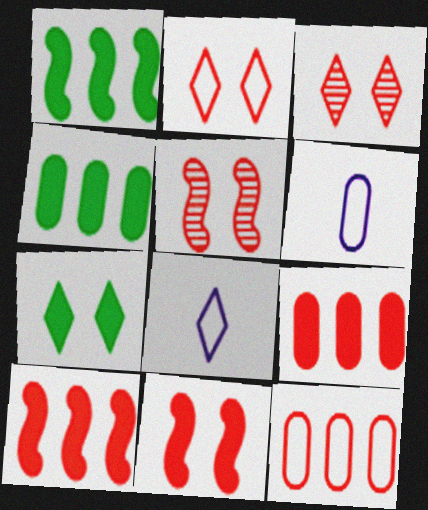[[1, 3, 6], 
[4, 5, 8]]